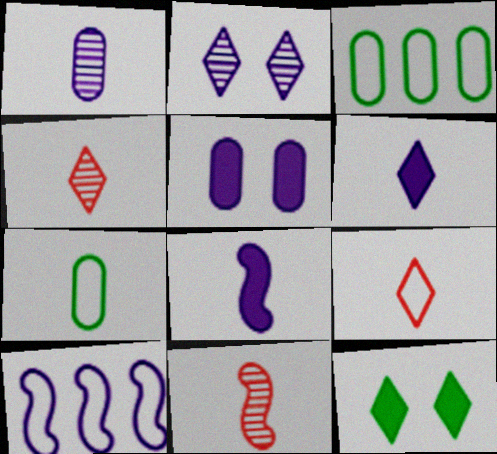[[4, 7, 8], 
[6, 7, 11]]